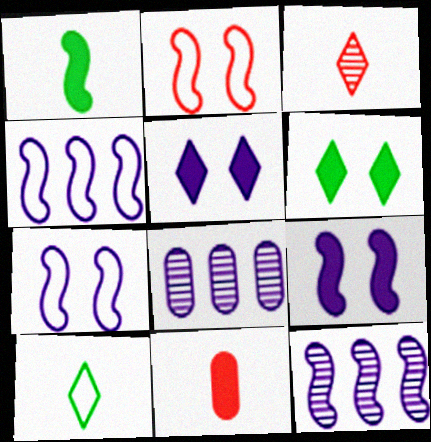[[1, 2, 12]]